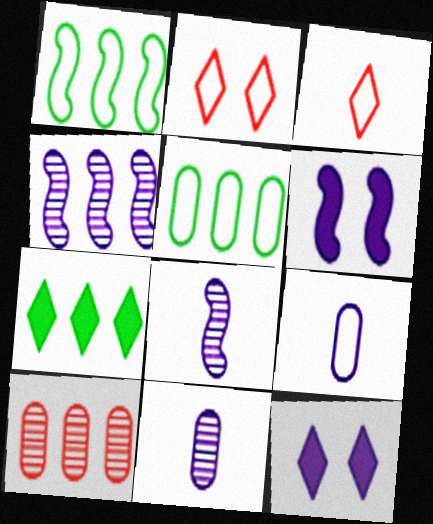[[1, 2, 9], 
[4, 9, 12]]